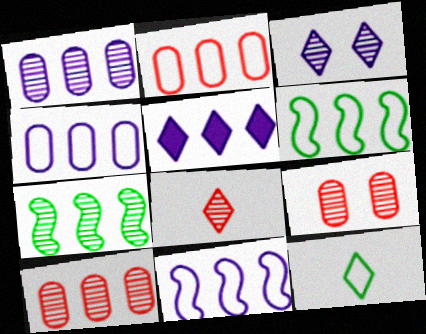[[1, 5, 11], 
[2, 5, 7], 
[5, 6, 10]]